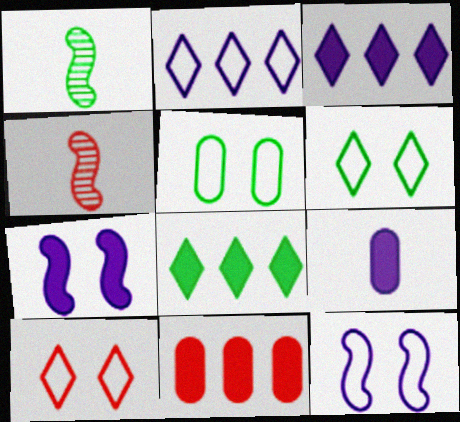[[1, 5, 8], 
[3, 4, 5], 
[3, 7, 9], 
[4, 10, 11], 
[5, 10, 12]]